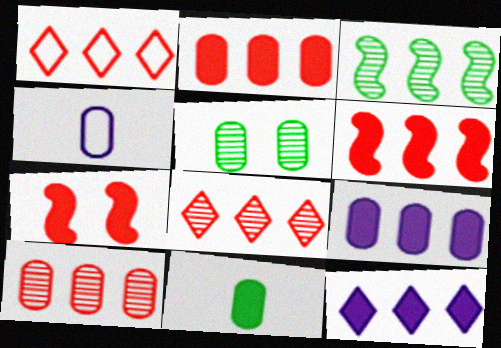[[1, 3, 9], 
[1, 6, 10], 
[2, 4, 5], 
[7, 11, 12]]